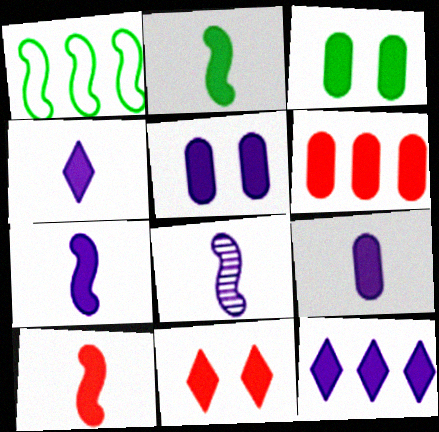[[2, 7, 10], 
[3, 6, 9], 
[3, 10, 12], 
[4, 7, 9], 
[5, 7, 12], 
[6, 10, 11]]